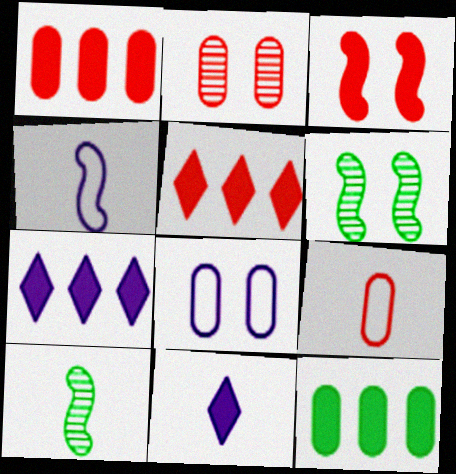[[1, 2, 9], 
[3, 11, 12], 
[5, 8, 10], 
[6, 7, 9], 
[9, 10, 11]]